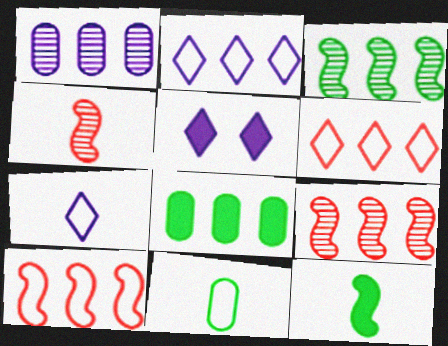[[2, 8, 9], 
[5, 9, 11]]